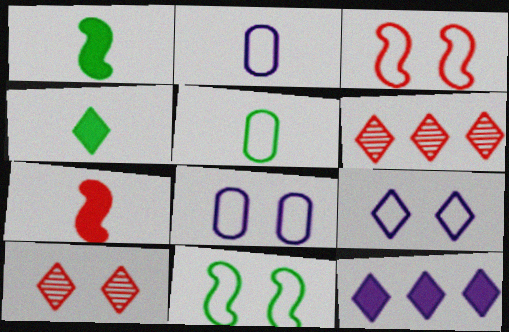[[1, 6, 8], 
[4, 6, 9]]